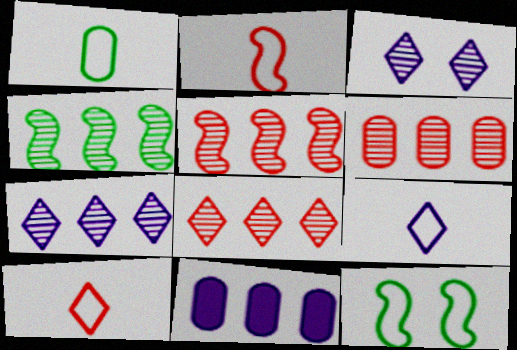[[1, 2, 9], 
[4, 6, 7], 
[5, 6, 8]]